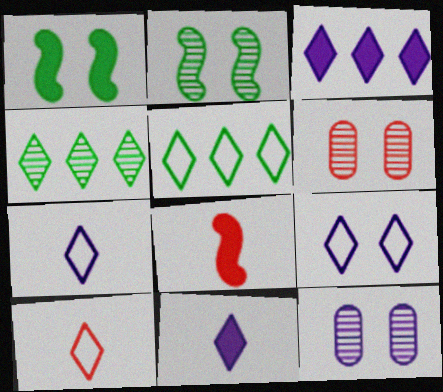[[1, 6, 9], 
[5, 8, 12], 
[5, 9, 10]]